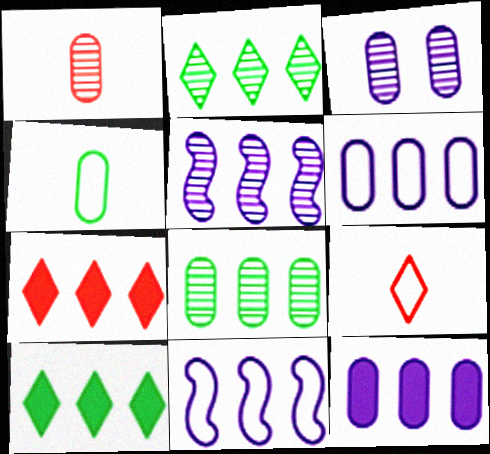[[1, 3, 8], 
[7, 8, 11]]